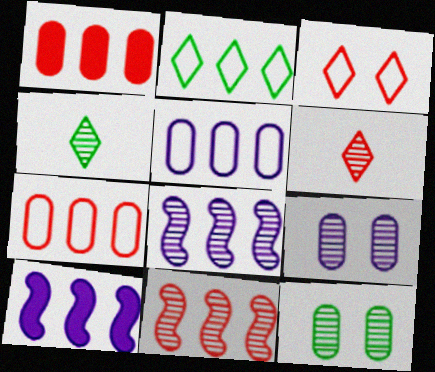[[1, 2, 8], 
[4, 9, 11], 
[6, 8, 12]]